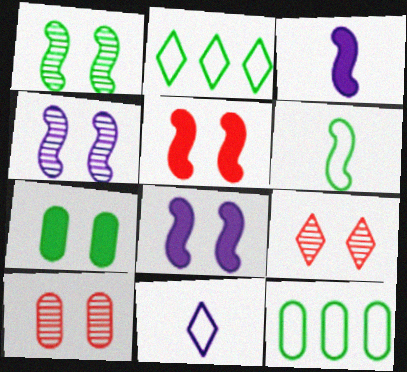[[2, 3, 10], 
[3, 9, 12]]